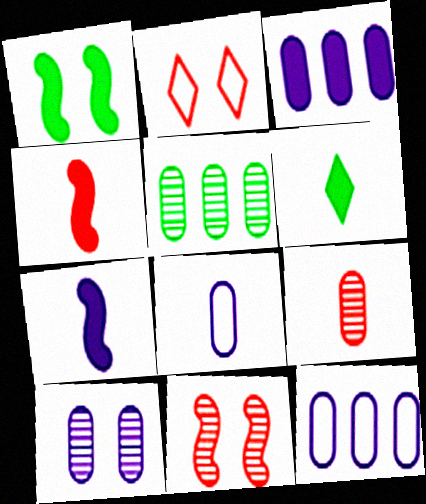[[1, 2, 10], 
[2, 5, 7], 
[3, 8, 10], 
[5, 9, 10], 
[6, 11, 12]]